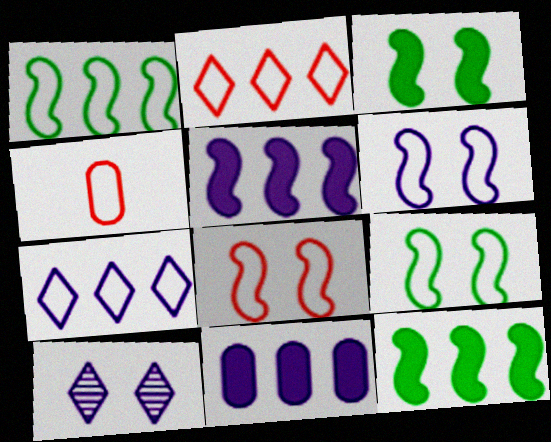[[2, 4, 8], 
[4, 7, 9], 
[4, 10, 12], 
[6, 8, 9]]